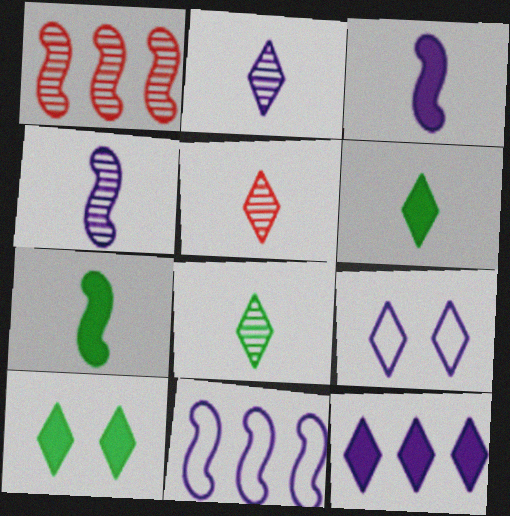[[2, 5, 8], 
[2, 9, 12]]